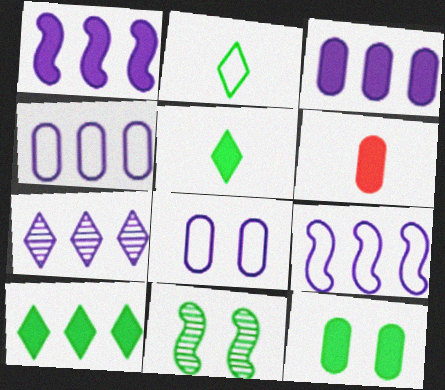[[1, 4, 7], 
[3, 6, 12], 
[3, 7, 9]]